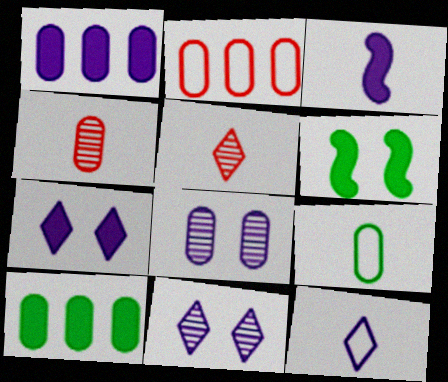[[1, 3, 7], 
[3, 5, 9]]